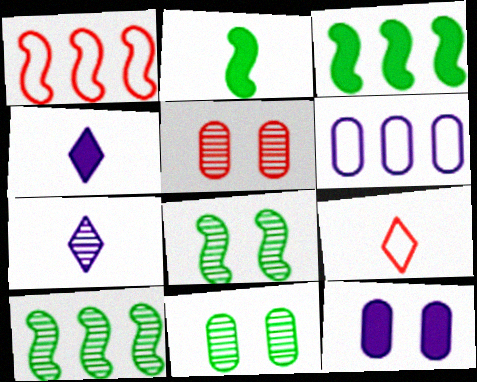[[1, 4, 11], 
[5, 7, 10], 
[9, 10, 12]]